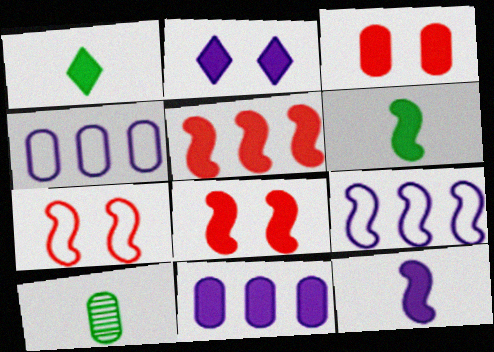[[1, 8, 11], 
[2, 11, 12], 
[3, 4, 10]]